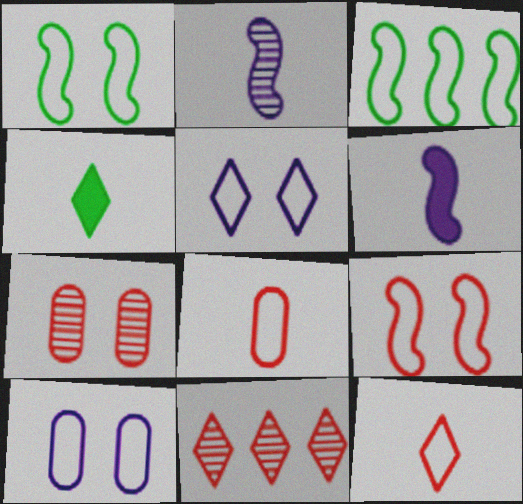[[2, 4, 8], 
[3, 5, 8], 
[3, 10, 12], 
[4, 5, 11]]